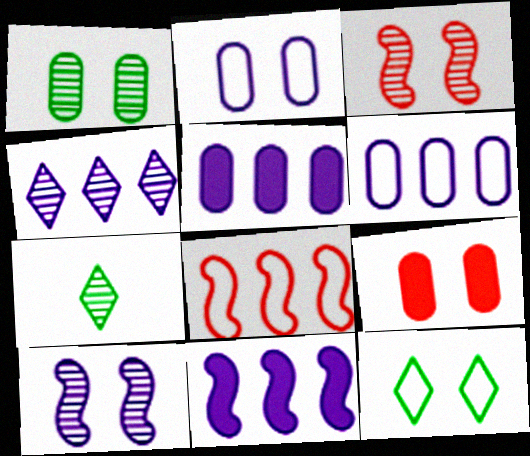[[1, 2, 9], 
[4, 6, 11], 
[9, 10, 12]]